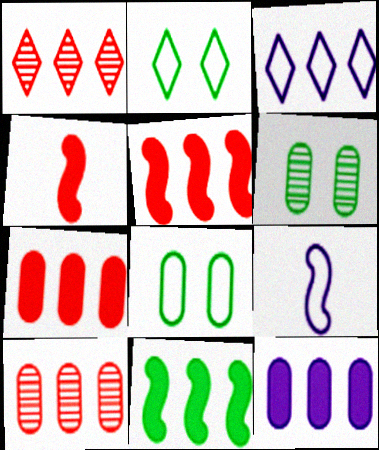[[3, 4, 6], 
[3, 10, 11]]